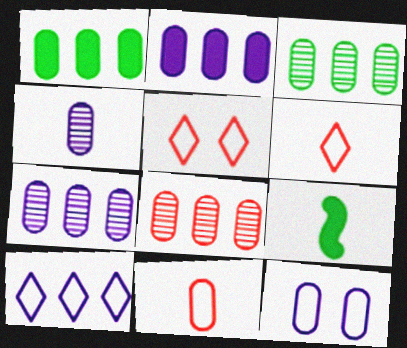[[2, 4, 12], 
[3, 7, 8], 
[4, 6, 9], 
[5, 7, 9]]